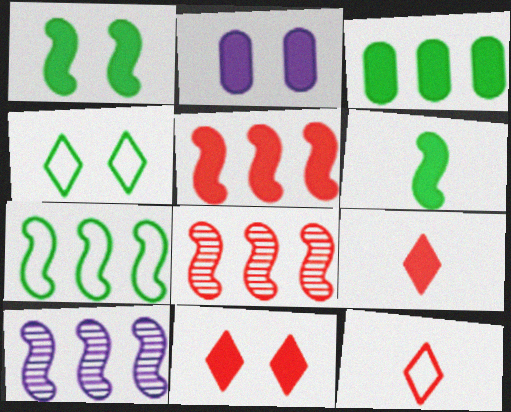[[1, 2, 11], 
[5, 7, 10]]